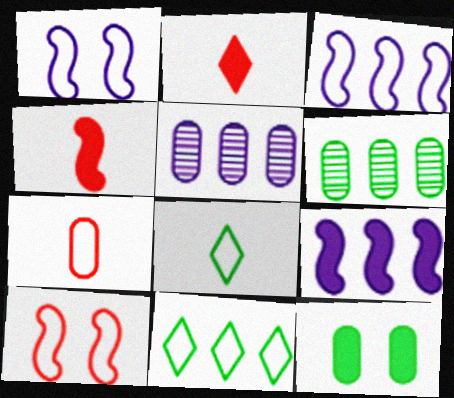[[1, 2, 6], 
[1, 7, 11], 
[2, 9, 12], 
[5, 7, 12]]